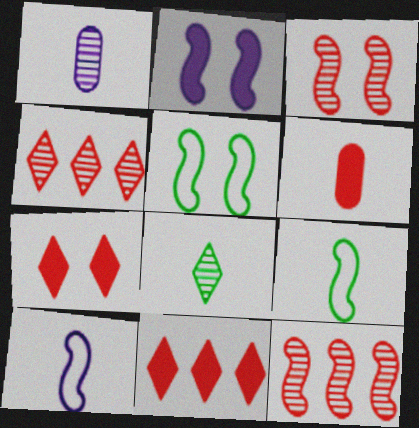[[1, 5, 11], 
[2, 3, 5], 
[2, 9, 12], 
[6, 8, 10]]